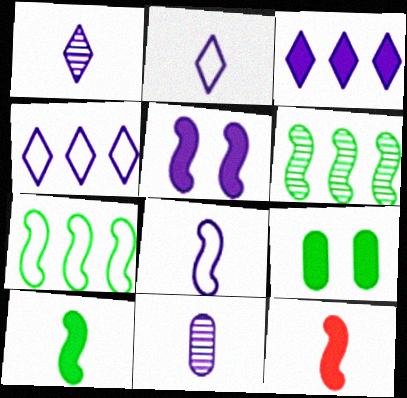[[3, 9, 12], 
[4, 5, 11]]